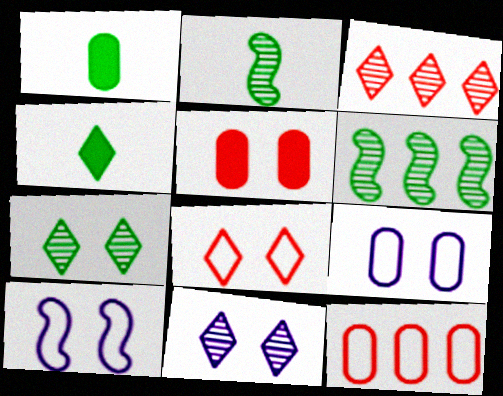[[1, 3, 10], 
[5, 7, 10]]